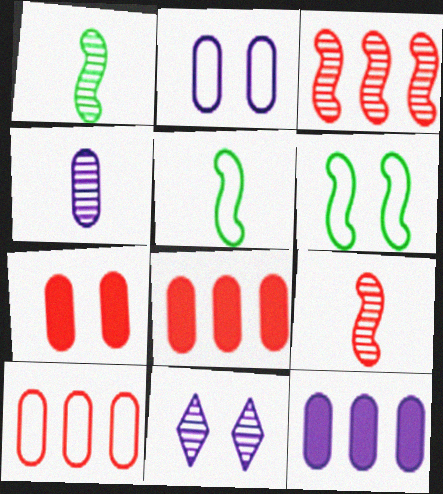[[2, 4, 12], 
[5, 8, 11], 
[6, 7, 11]]